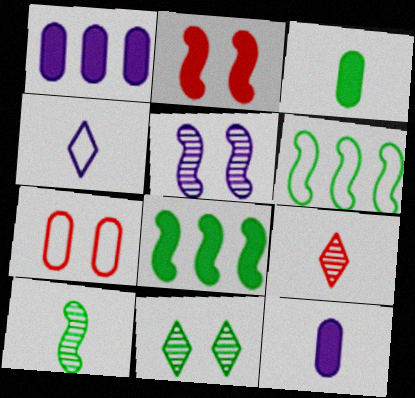[[1, 4, 5], 
[3, 6, 11], 
[4, 6, 7]]